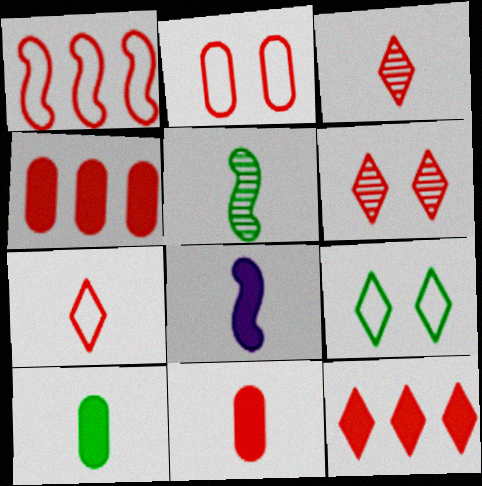[[1, 2, 7], 
[1, 6, 11], 
[6, 7, 12]]